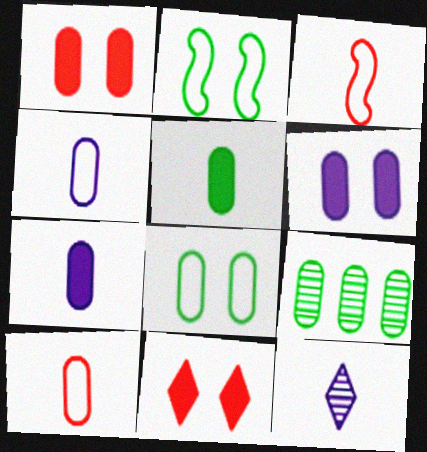[[1, 4, 9], 
[3, 5, 12], 
[5, 8, 9], 
[6, 9, 10]]